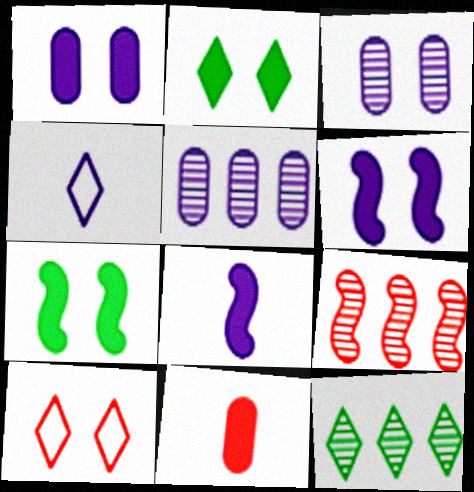[[3, 7, 10], 
[4, 5, 6], 
[5, 9, 12], 
[9, 10, 11]]